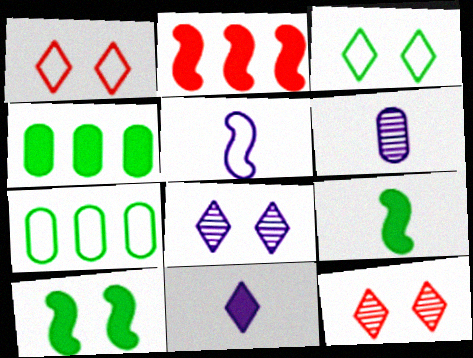[[1, 5, 7], 
[2, 3, 6], 
[4, 5, 12], 
[5, 6, 11]]